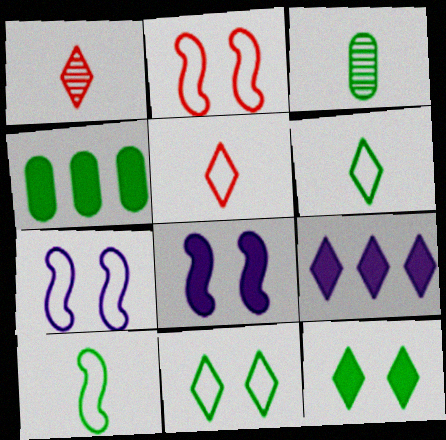[[1, 4, 7], 
[1, 9, 11], 
[2, 3, 9]]